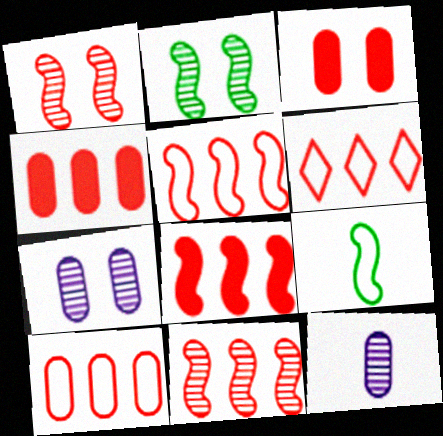[[4, 6, 11], 
[5, 6, 10], 
[5, 8, 11]]